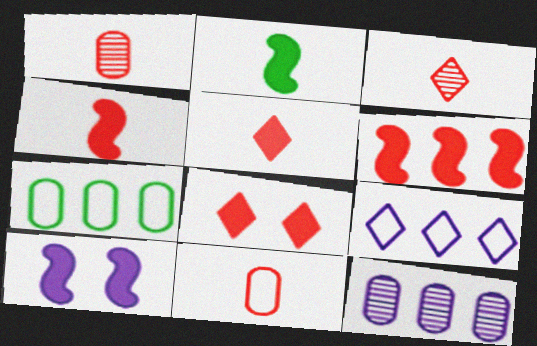[[2, 6, 10], 
[3, 4, 11], 
[3, 7, 10]]